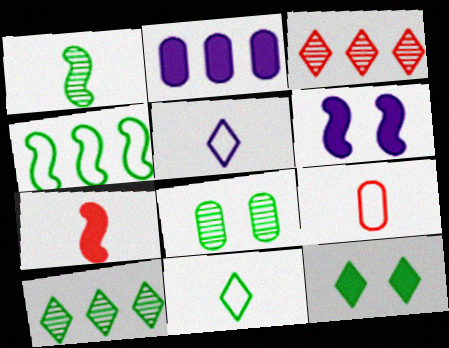[[1, 8, 10], 
[2, 3, 4], 
[2, 7, 12], 
[2, 8, 9], 
[3, 5, 12], 
[6, 9, 10], 
[10, 11, 12]]